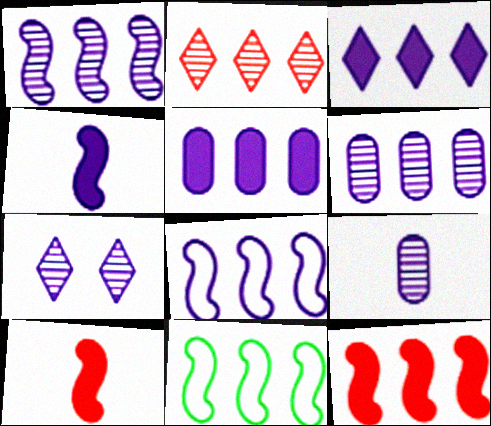[[1, 7, 9], 
[1, 11, 12], 
[2, 5, 11], 
[3, 6, 8]]